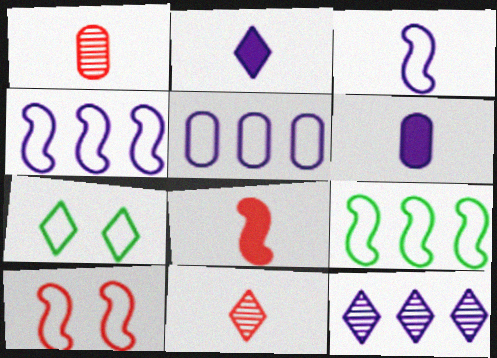[[3, 9, 10]]